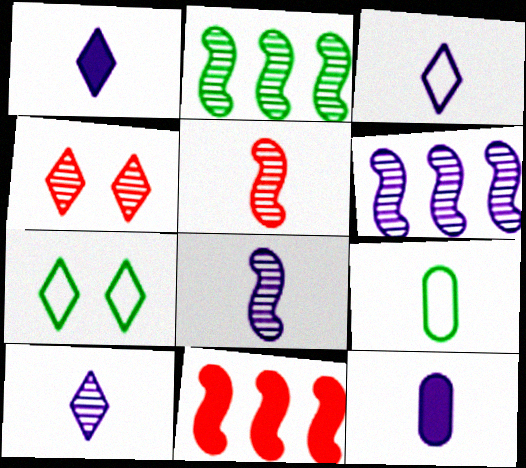[[1, 3, 10], 
[1, 5, 9], 
[3, 8, 12]]